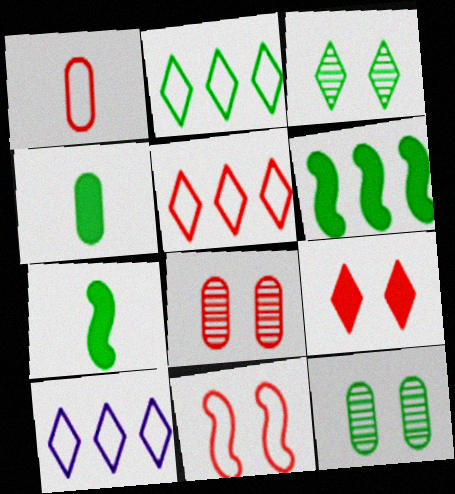[[1, 5, 11], 
[2, 5, 10], 
[2, 7, 12], 
[7, 8, 10], 
[8, 9, 11]]